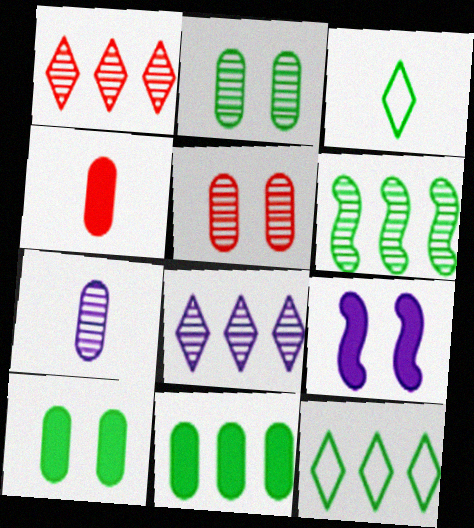[[3, 6, 10], 
[6, 11, 12]]